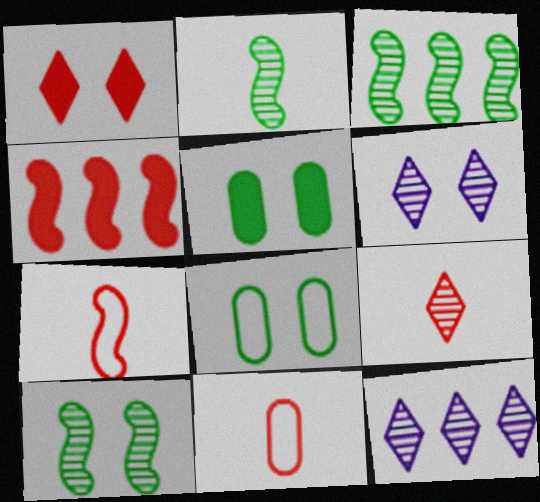[[2, 3, 10], 
[5, 7, 12]]